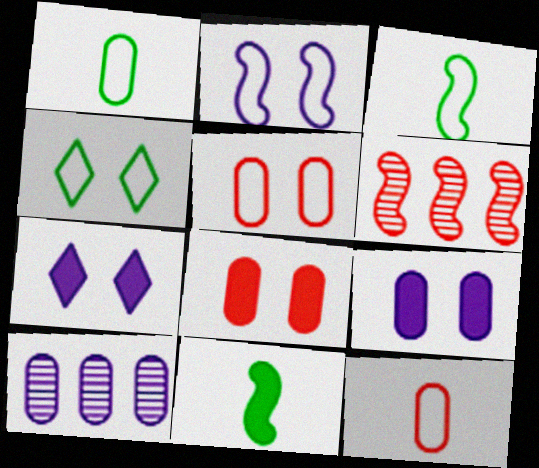[[1, 6, 7], 
[1, 8, 10], 
[2, 4, 5], 
[2, 6, 11]]